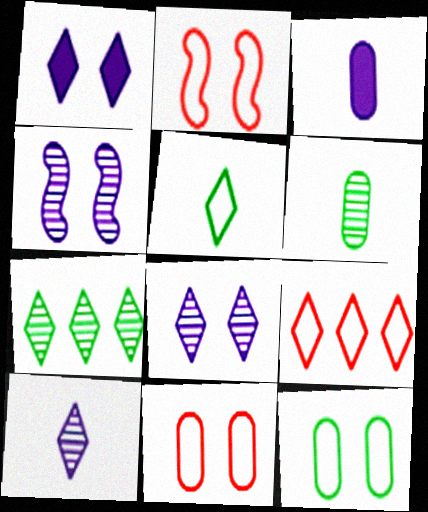[[2, 3, 7]]